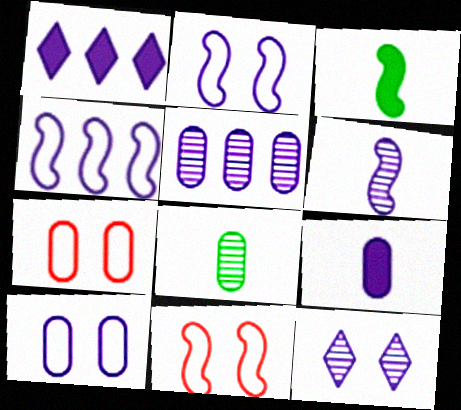[[1, 4, 5], 
[1, 6, 10], 
[1, 8, 11], 
[4, 9, 12], 
[5, 6, 12], 
[5, 9, 10]]